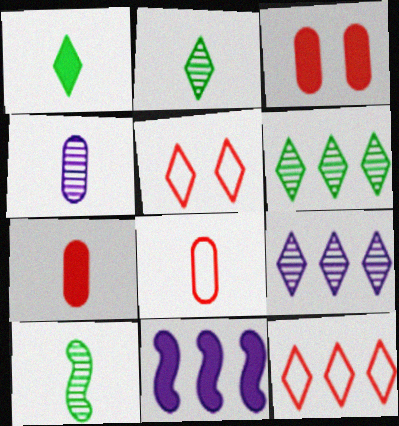[[1, 3, 11], 
[1, 5, 9]]